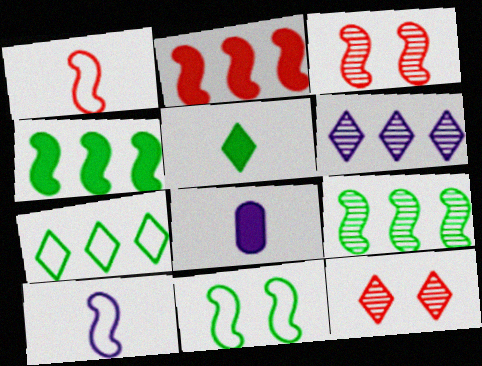[[1, 2, 3], 
[3, 4, 10], 
[3, 7, 8]]